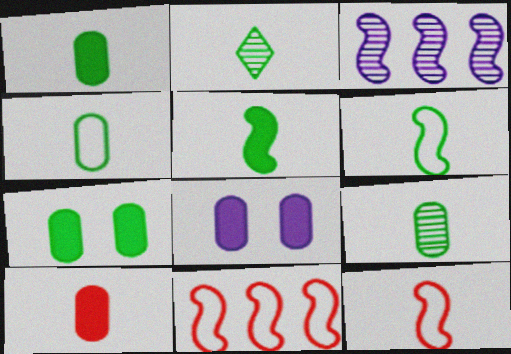[[1, 2, 6], 
[1, 4, 9], 
[2, 4, 5], 
[2, 8, 11]]